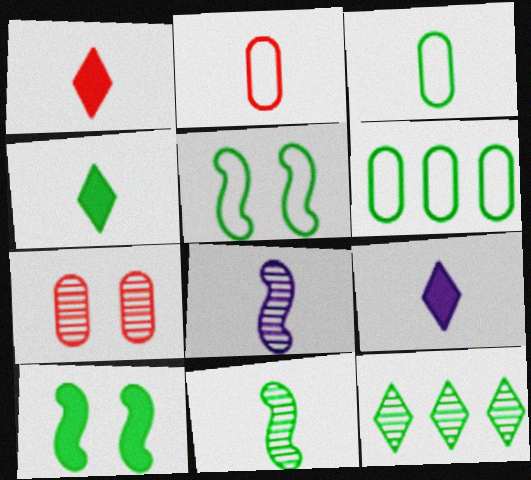[[1, 3, 8], 
[1, 4, 9], 
[2, 4, 8], 
[2, 9, 11], 
[3, 4, 11], 
[3, 10, 12], 
[7, 8, 12]]